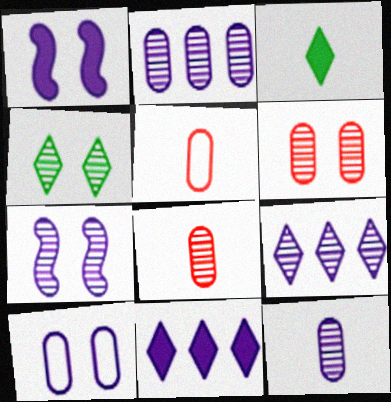[[4, 6, 7], 
[7, 9, 12]]